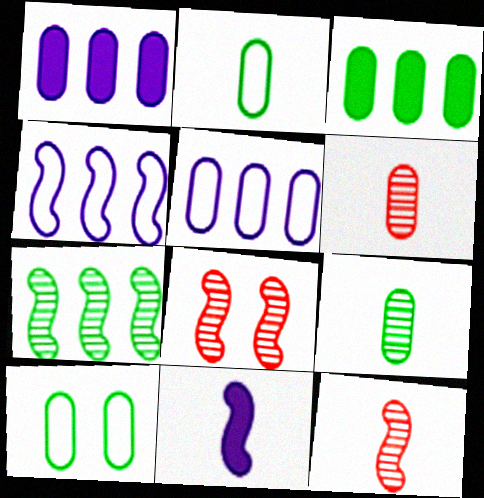[[1, 6, 10], 
[3, 9, 10]]